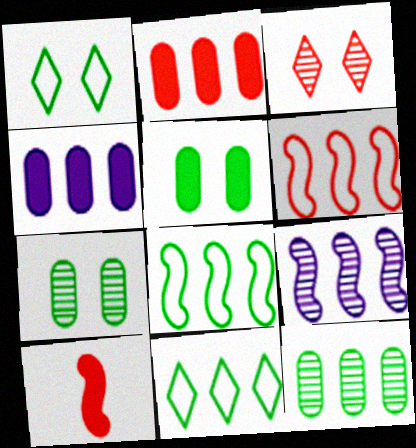[[2, 9, 11]]